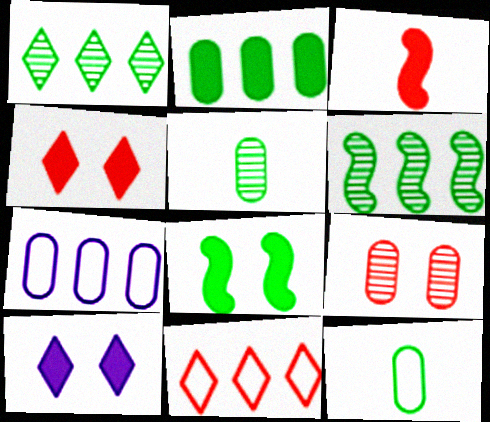[[1, 8, 12], 
[2, 3, 10], 
[3, 9, 11]]